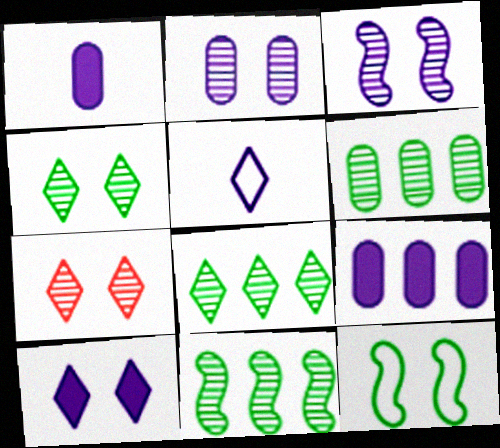[[3, 5, 9], 
[6, 8, 11]]